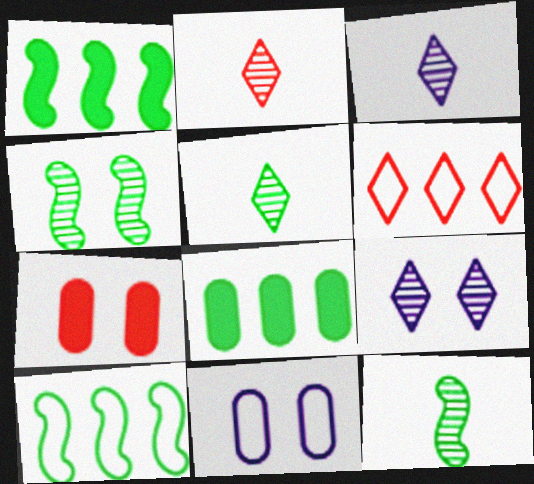[[1, 2, 11], 
[2, 3, 5], 
[3, 7, 10]]